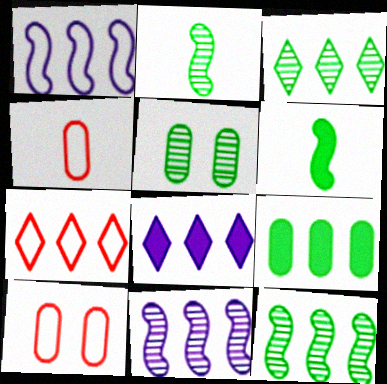[[2, 3, 5], 
[2, 8, 10], 
[3, 7, 8], 
[7, 9, 11]]